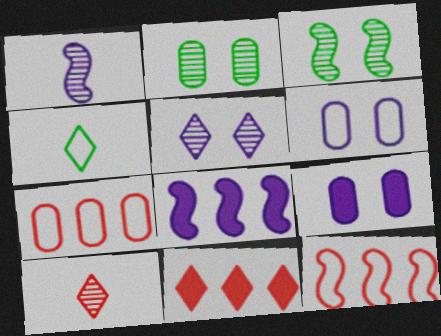[[4, 5, 11], 
[4, 6, 12]]